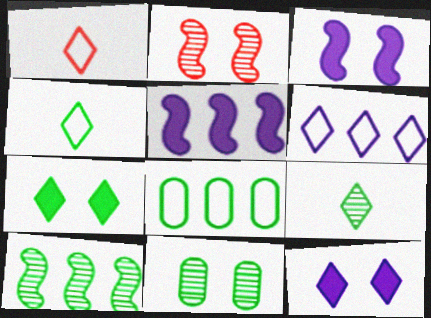[[1, 5, 11], 
[9, 10, 11]]